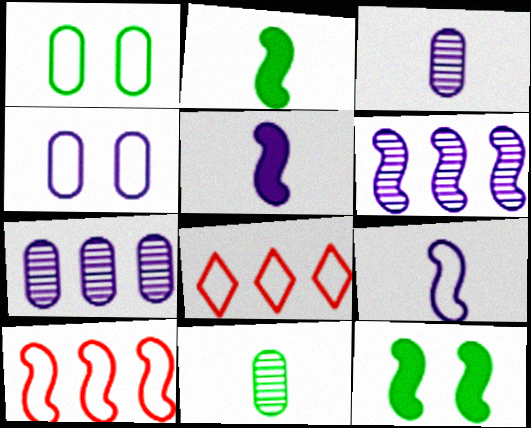[[1, 8, 9], 
[3, 8, 12]]